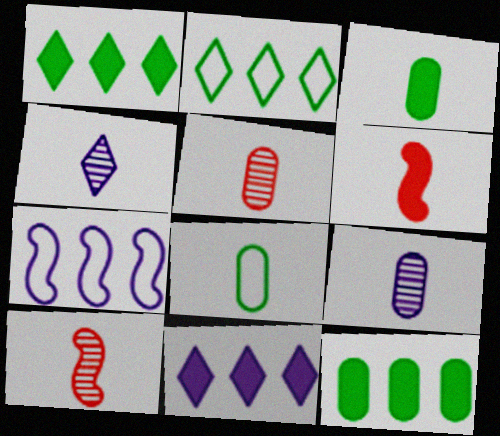[[4, 6, 8]]